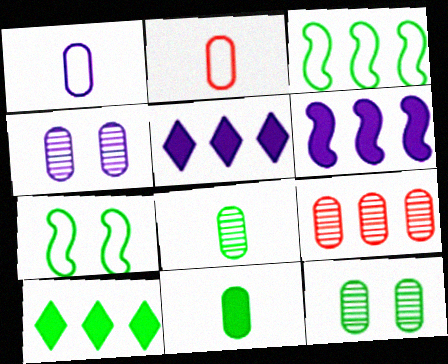[[3, 5, 9], 
[4, 8, 9], 
[7, 8, 10]]